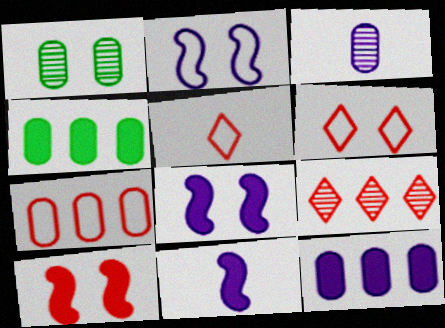[[1, 6, 8]]